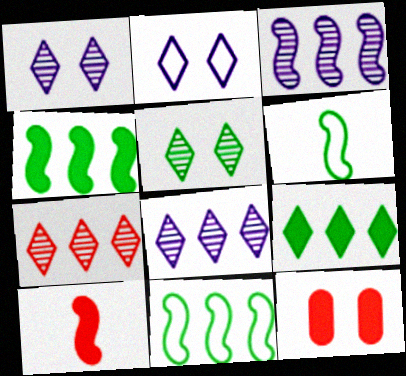[[6, 8, 12]]